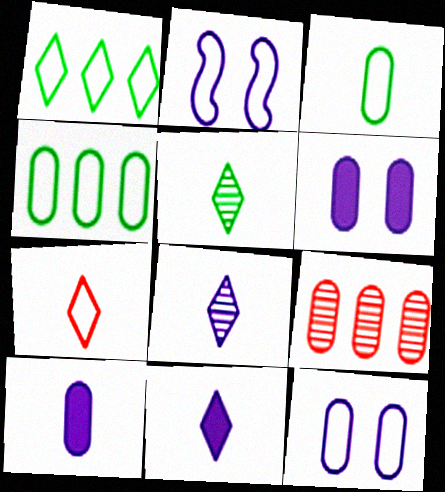[[2, 4, 7], 
[3, 6, 9], 
[5, 7, 11]]